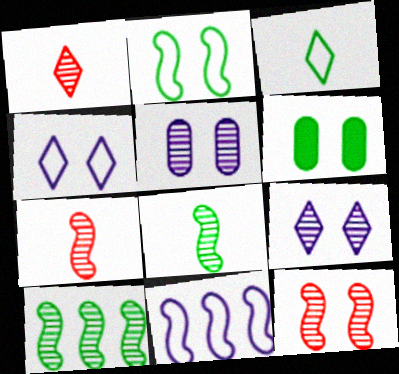[[1, 5, 10], 
[1, 6, 11], 
[3, 6, 10], 
[4, 6, 12]]